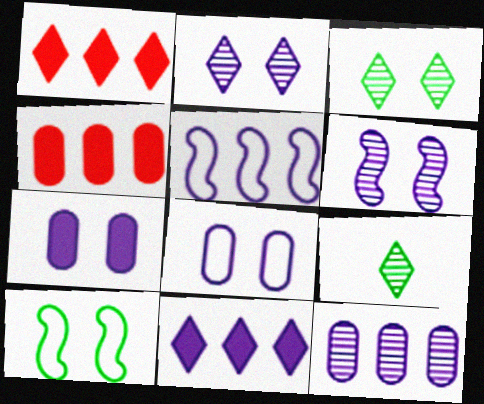[[5, 11, 12]]